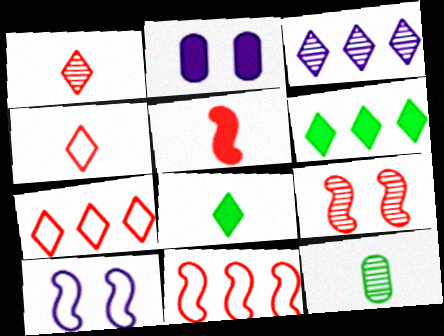[[2, 5, 6], 
[3, 6, 7], 
[3, 9, 12], 
[5, 9, 11]]